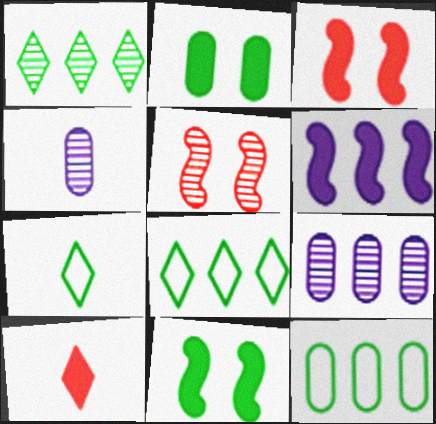[[1, 4, 5], 
[2, 6, 10], 
[3, 4, 8], 
[3, 7, 9]]